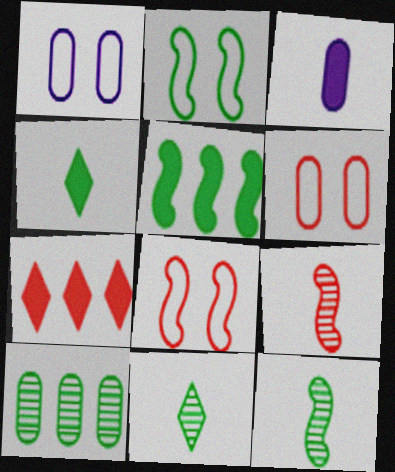[[1, 7, 12], 
[2, 4, 10], 
[2, 5, 12], 
[3, 6, 10], 
[6, 7, 9]]